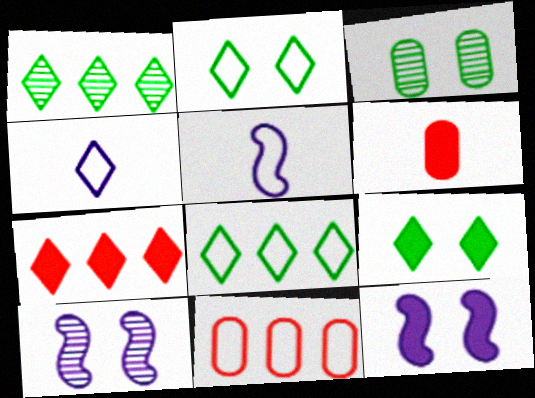[[2, 5, 11], 
[3, 5, 7], 
[6, 8, 10]]